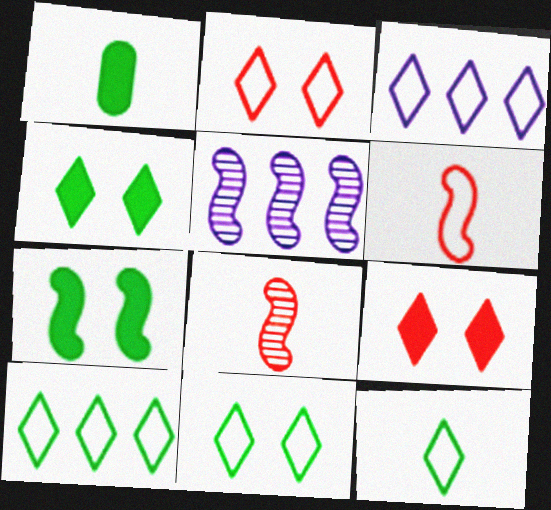[[1, 2, 5], 
[2, 3, 12], 
[5, 6, 7], 
[10, 11, 12]]